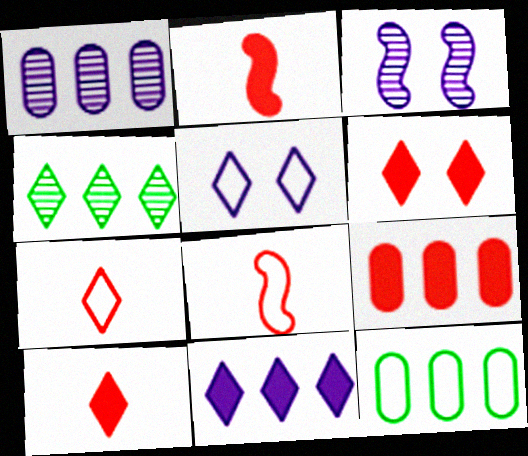[[1, 9, 12], 
[2, 6, 9], 
[3, 10, 12], 
[4, 5, 10], 
[5, 8, 12]]